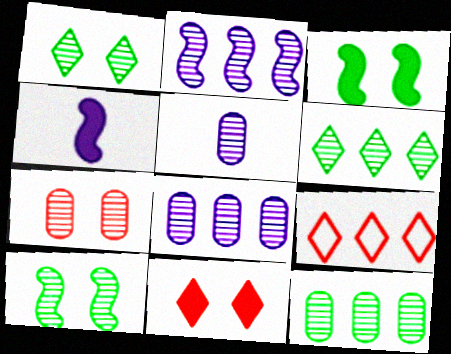[[3, 5, 9], 
[5, 7, 12]]